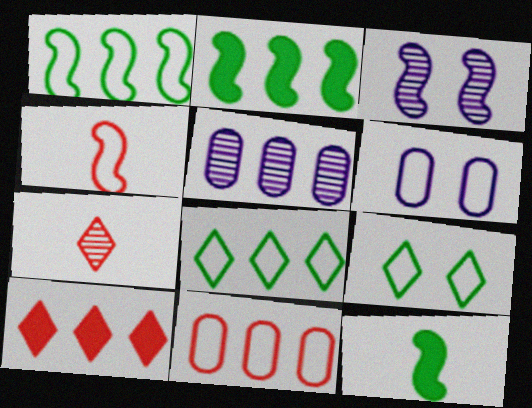[[1, 5, 10], 
[2, 3, 4], 
[2, 6, 7], 
[4, 6, 8]]